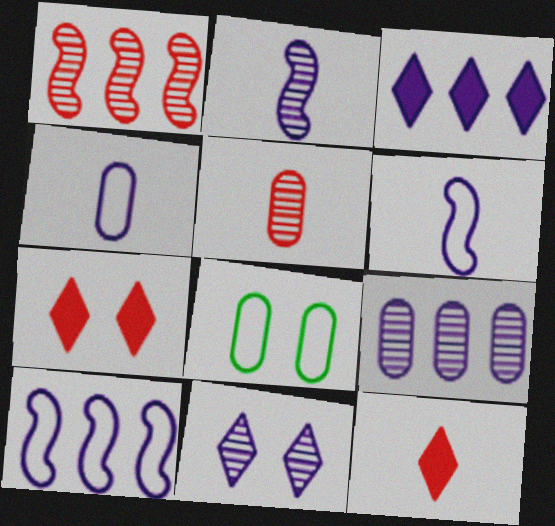[[2, 9, 11], 
[3, 9, 10]]